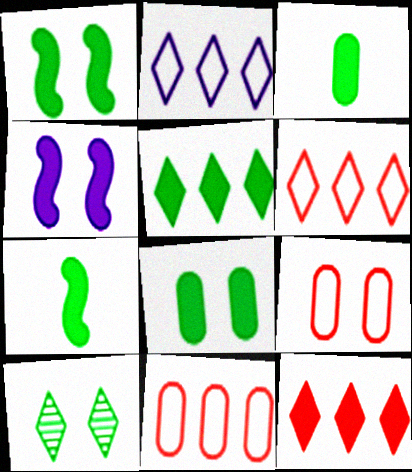[[1, 3, 5], 
[3, 4, 12], 
[4, 9, 10], 
[5, 7, 8]]